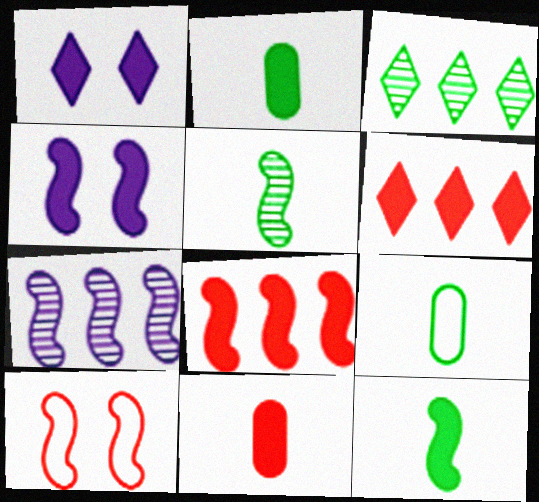[[1, 2, 8], 
[2, 4, 6], 
[4, 8, 12], 
[7, 10, 12]]